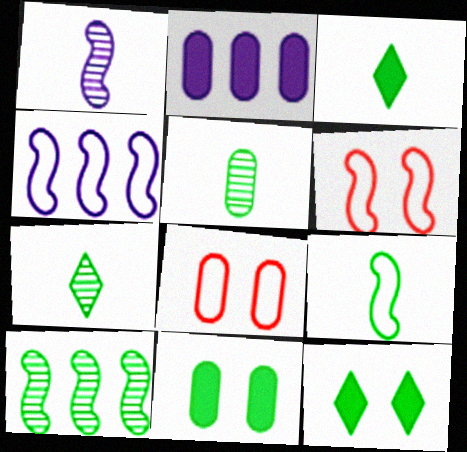[[2, 5, 8], 
[2, 6, 7], 
[3, 5, 9], 
[4, 6, 9]]